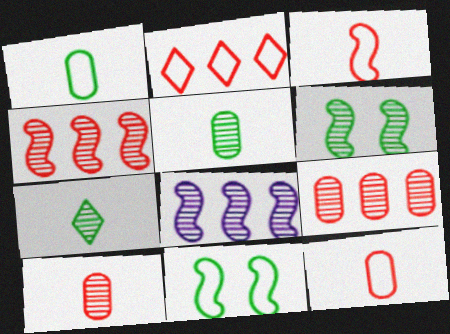[]